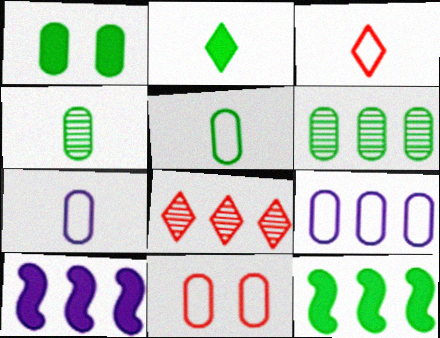[[1, 2, 12], 
[1, 5, 6], 
[5, 9, 11], 
[8, 9, 12]]